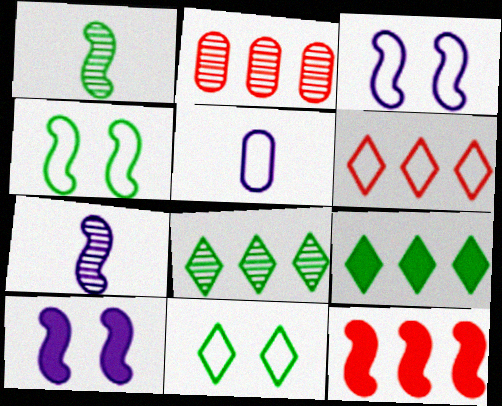[[1, 3, 12], 
[2, 6, 12], 
[4, 5, 6], 
[4, 7, 12]]